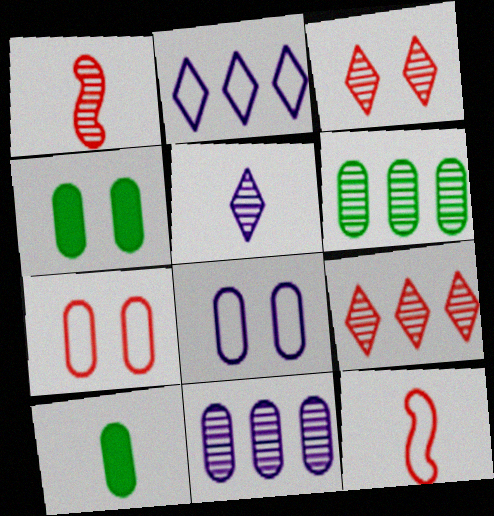[[1, 2, 4], 
[5, 10, 12], 
[7, 10, 11]]